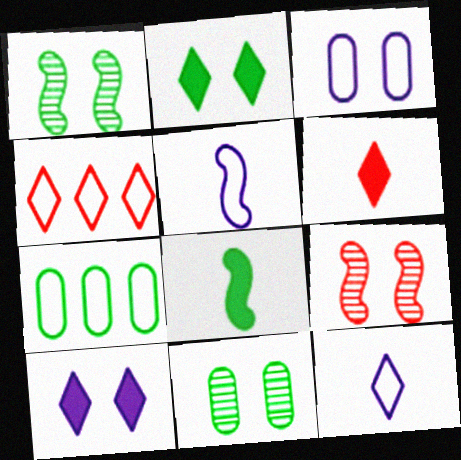[[2, 3, 9]]